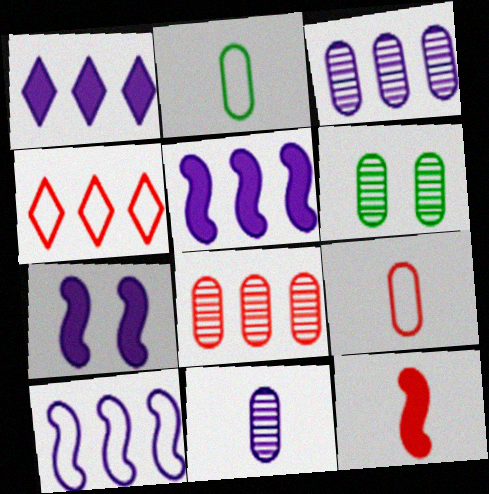[[1, 3, 10], 
[6, 8, 11]]